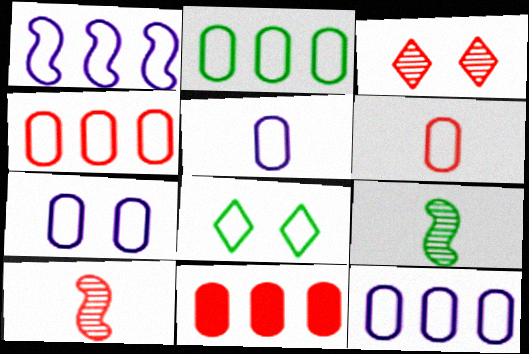[[1, 6, 8], 
[2, 4, 12], 
[2, 6, 7], 
[5, 7, 12]]